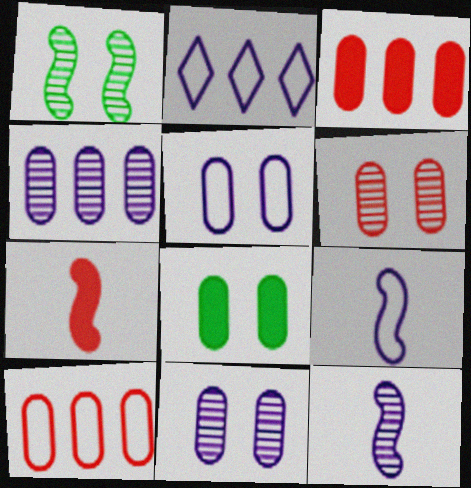[[2, 5, 9], 
[5, 6, 8]]